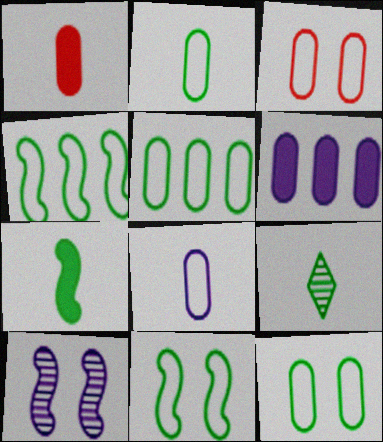[[2, 5, 12], 
[2, 7, 9], 
[3, 5, 8]]